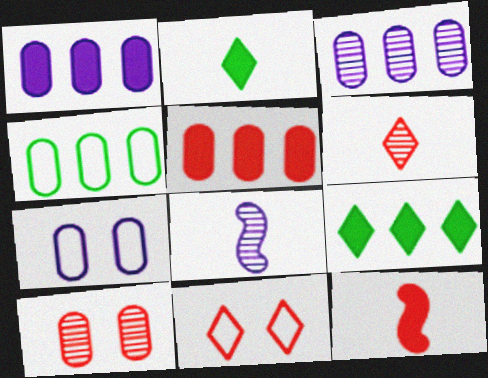[[3, 4, 5]]